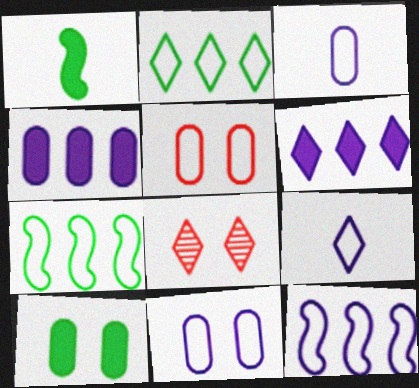[[5, 7, 9], 
[9, 11, 12]]